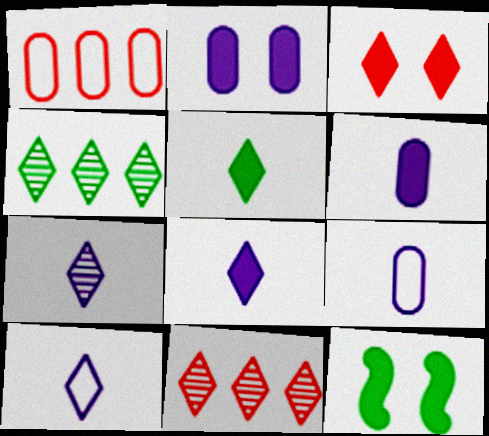[[1, 7, 12], 
[2, 3, 12], 
[3, 4, 10], 
[7, 8, 10], 
[9, 11, 12]]